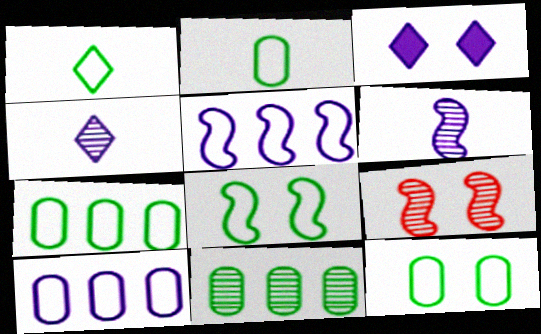[[1, 7, 8], 
[2, 7, 12], 
[3, 6, 10], 
[3, 9, 12], 
[4, 9, 11]]